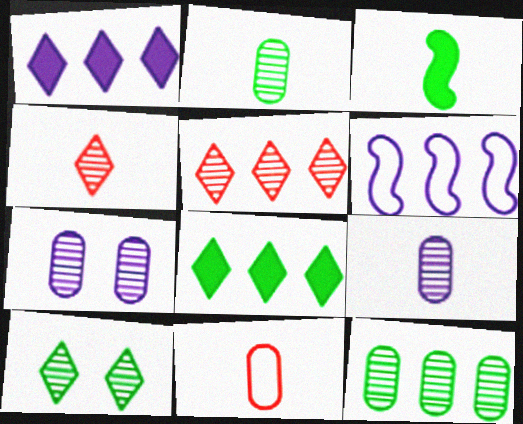[]